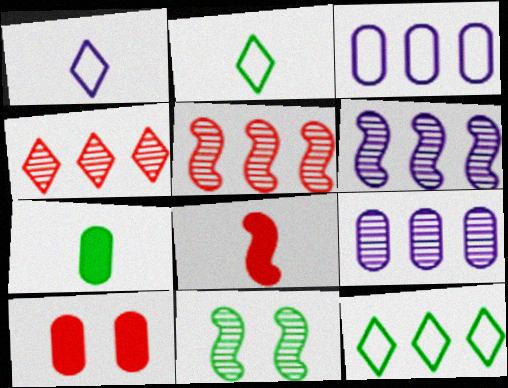[[2, 6, 10], 
[7, 11, 12]]